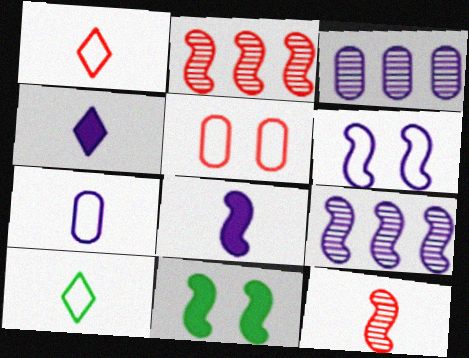[[1, 3, 11], 
[3, 4, 6], 
[6, 8, 9]]